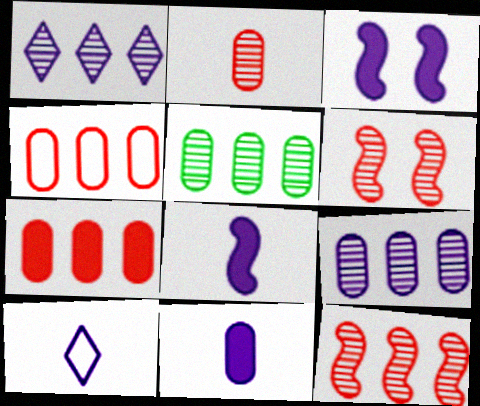[[1, 5, 12], 
[3, 9, 10]]